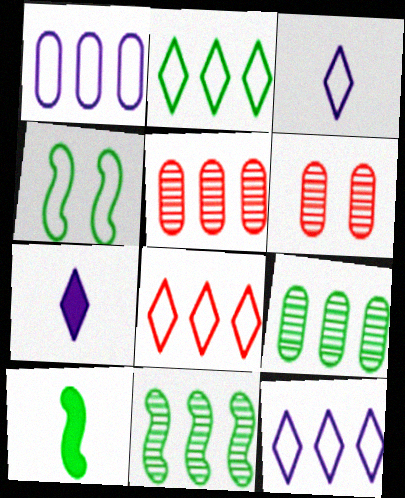[[2, 8, 12], 
[4, 5, 7], 
[4, 10, 11], 
[6, 10, 12]]